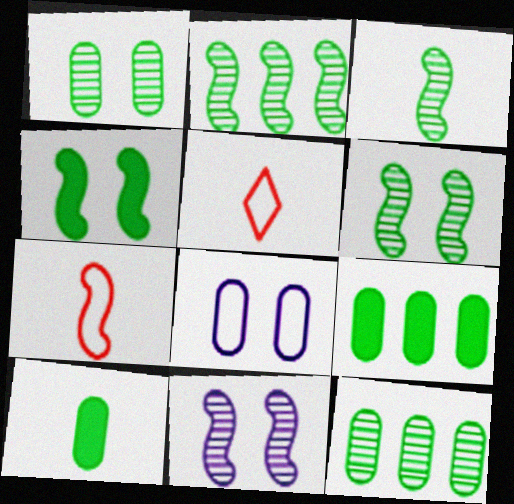[[2, 3, 6], 
[5, 9, 11]]